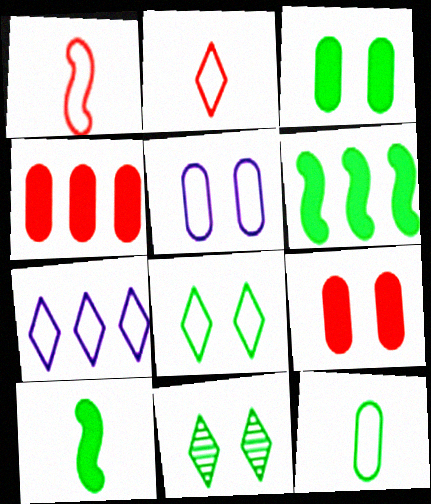[[2, 7, 8], 
[6, 11, 12]]